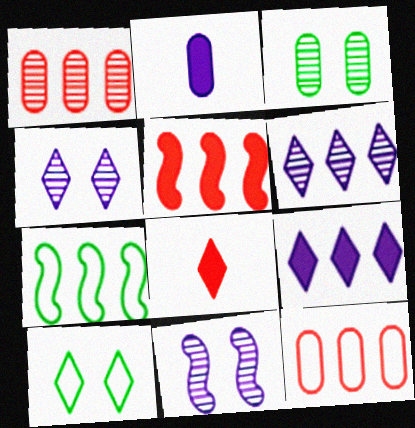[[1, 7, 9], 
[2, 3, 12], 
[6, 8, 10]]